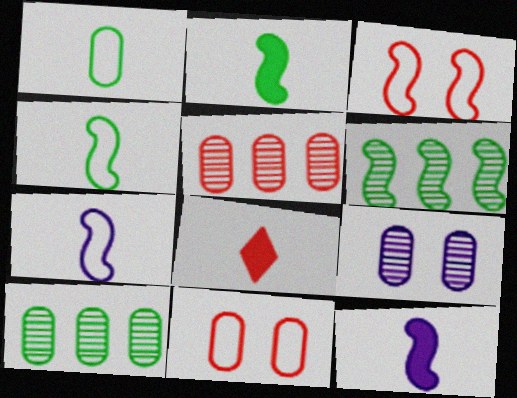[[3, 5, 8], 
[3, 6, 12]]